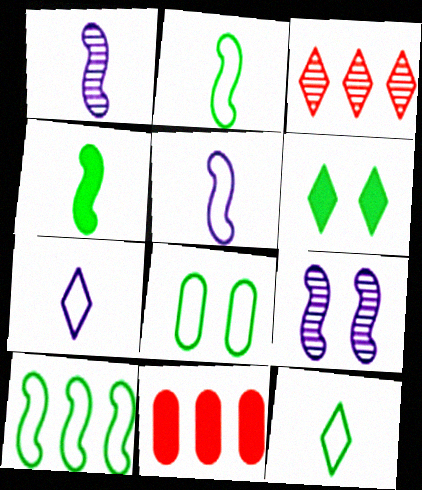[[3, 6, 7], 
[8, 10, 12], 
[9, 11, 12]]